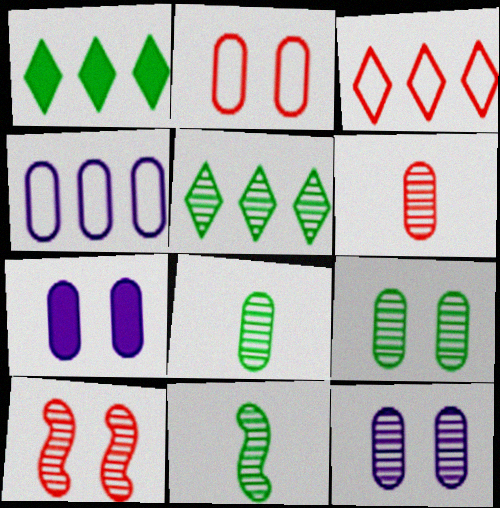[[2, 7, 9], 
[3, 7, 11], 
[5, 9, 11]]